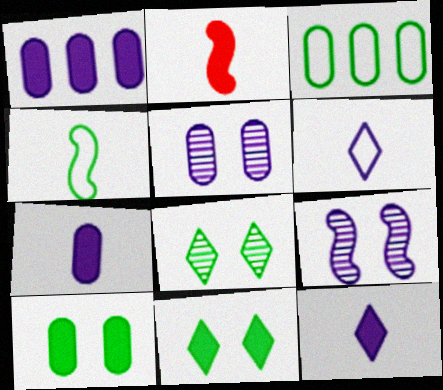[[1, 2, 11], 
[1, 6, 9]]